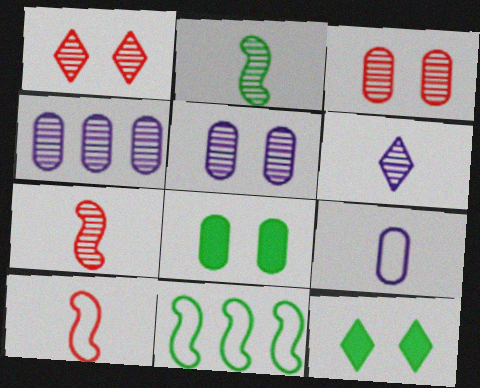[[1, 2, 4], 
[4, 10, 12]]